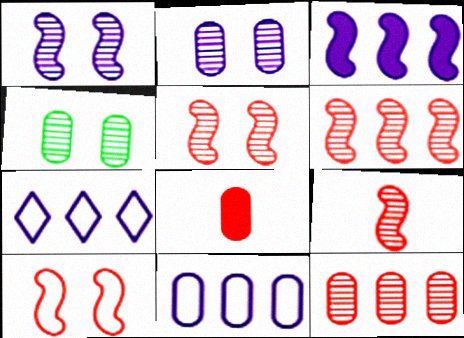[[4, 8, 11], 
[5, 6, 9]]